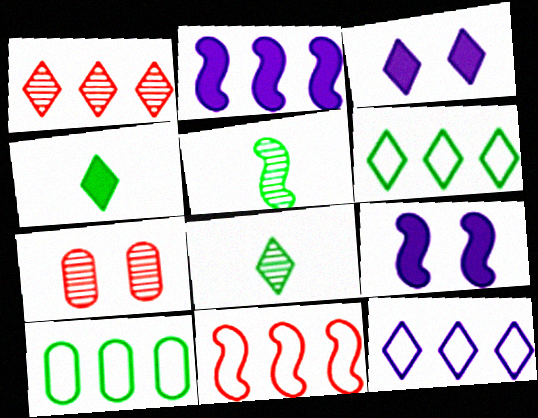[[1, 2, 10], 
[5, 9, 11], 
[10, 11, 12]]